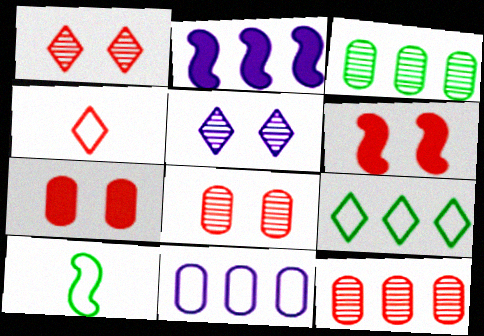[[2, 9, 12], 
[4, 6, 12]]